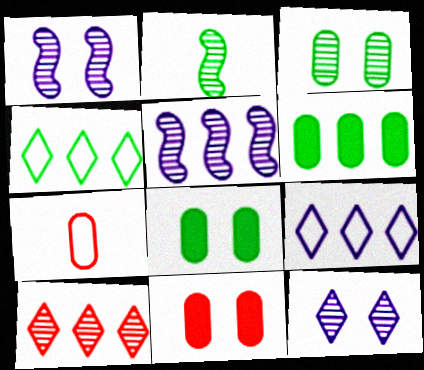[[2, 4, 8], 
[2, 9, 11]]